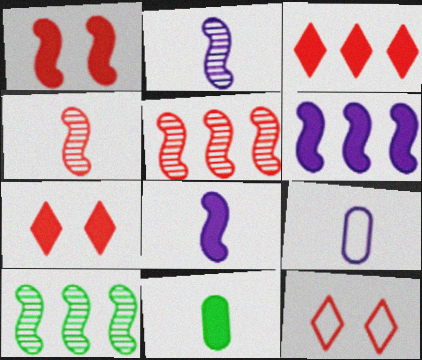[[6, 7, 11], 
[7, 9, 10]]